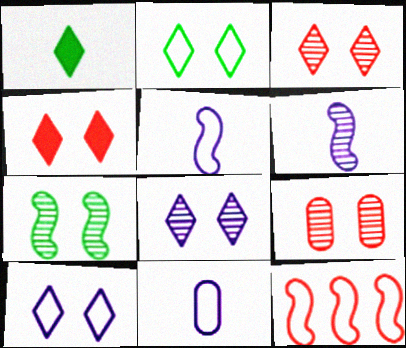[[2, 4, 8], 
[2, 11, 12], 
[7, 8, 9]]